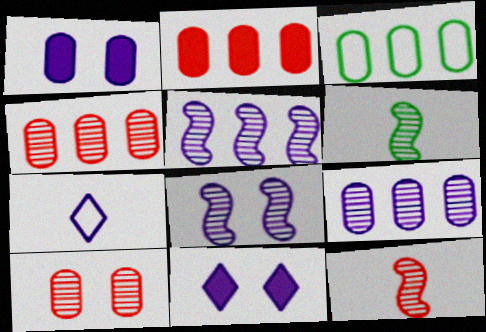[[1, 5, 7], 
[2, 3, 9], 
[3, 11, 12]]